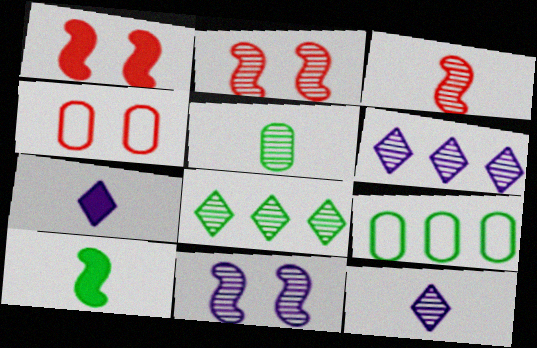[[1, 9, 12], 
[2, 5, 6], 
[2, 7, 9], 
[3, 5, 12], 
[4, 6, 10]]